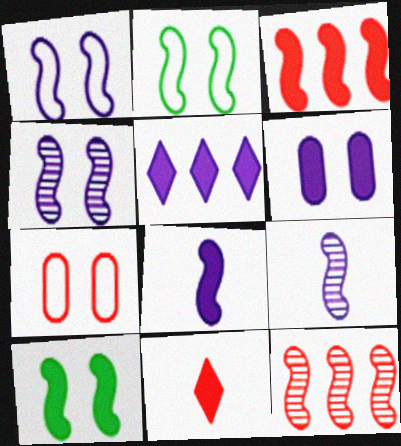[[2, 3, 9], 
[2, 8, 12], 
[3, 8, 10], 
[5, 6, 8], 
[7, 11, 12]]